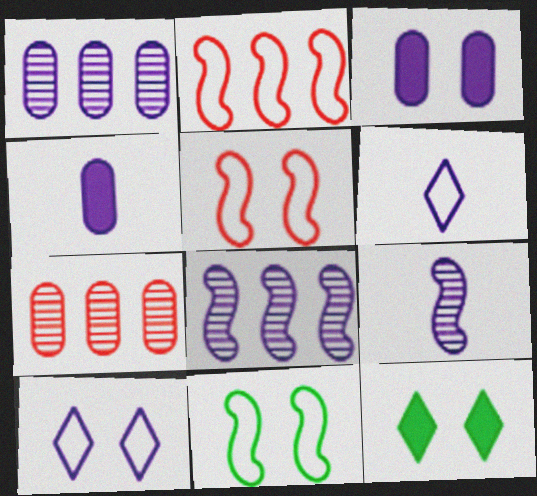[[3, 6, 8], 
[4, 6, 9], 
[4, 8, 10]]